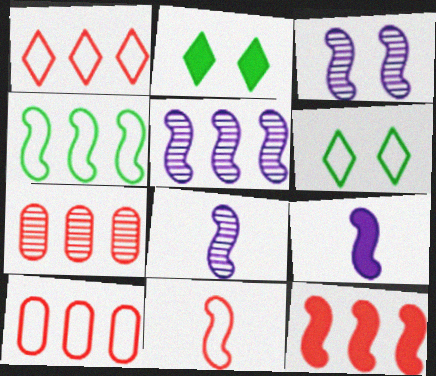[[1, 7, 12], 
[2, 8, 10], 
[3, 5, 8], 
[4, 5, 12], 
[6, 7, 9]]